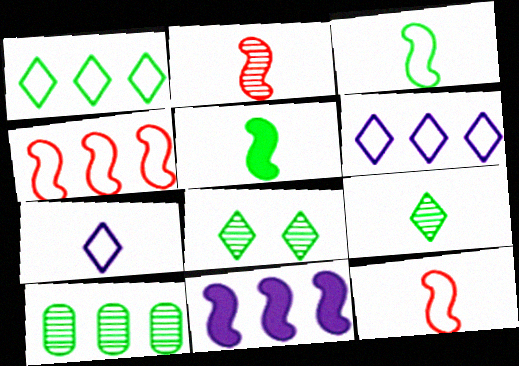[]